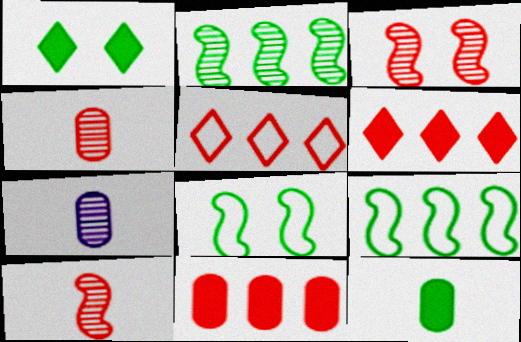[[6, 7, 8]]